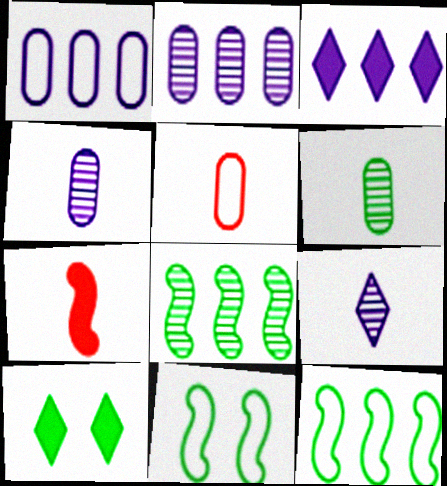[[6, 10, 12]]